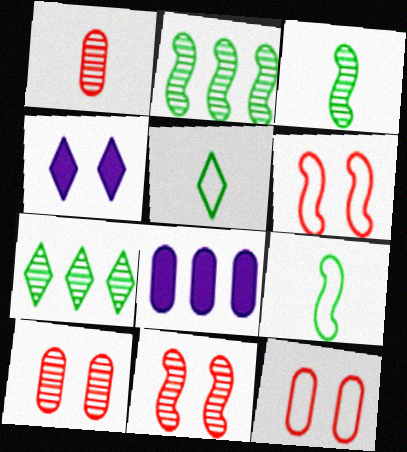[[5, 8, 11]]